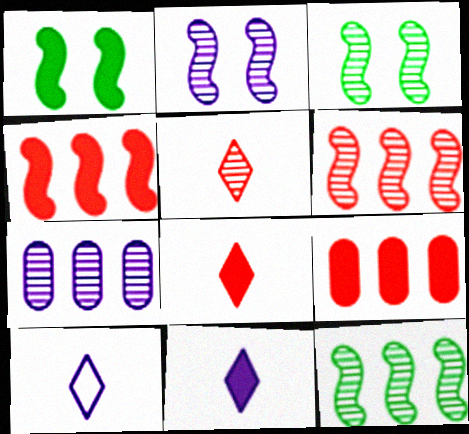[[1, 9, 11], 
[3, 5, 7], 
[3, 9, 10]]